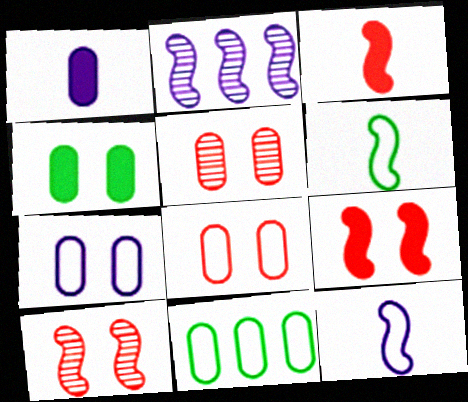[[1, 5, 11], 
[2, 6, 9], 
[4, 5, 7]]